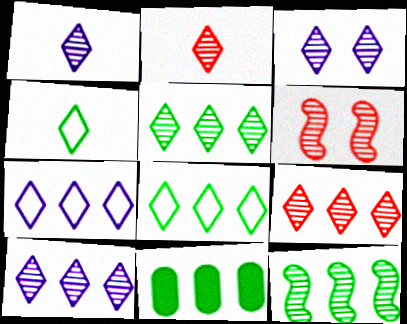[[1, 3, 10], 
[2, 3, 5], 
[5, 9, 10], 
[8, 11, 12]]